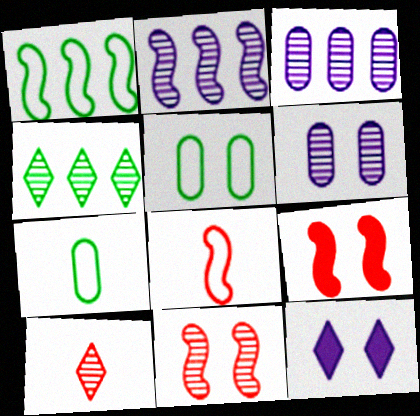[[5, 11, 12]]